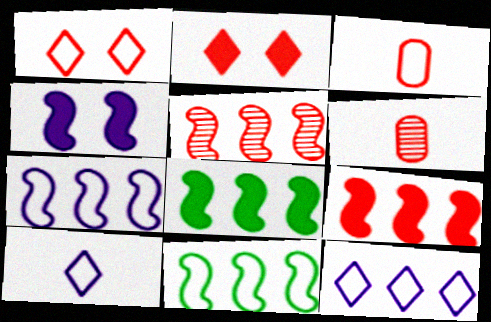[[1, 6, 9], 
[2, 3, 5], 
[5, 7, 8]]